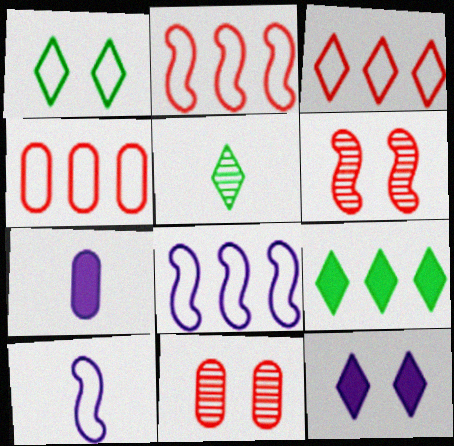[[1, 4, 10], 
[1, 5, 9], 
[2, 3, 4], 
[3, 5, 12], 
[9, 10, 11]]